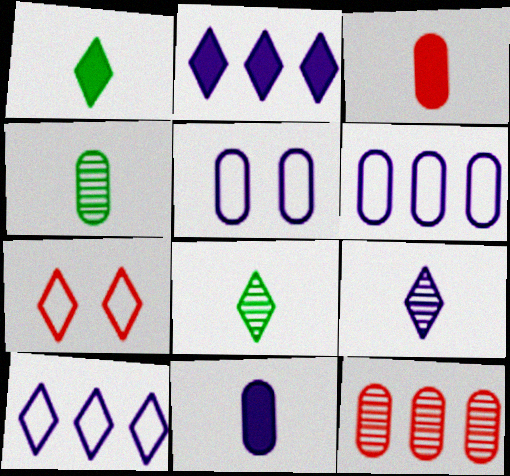[[2, 7, 8]]